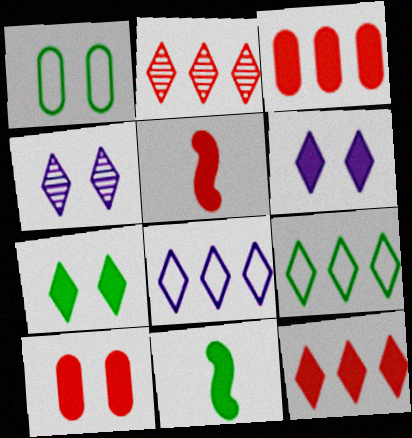[[3, 6, 11], 
[5, 10, 12]]